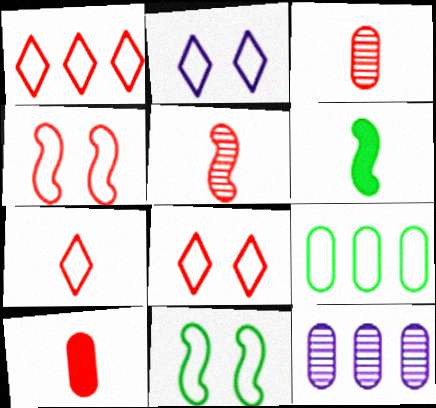[[1, 7, 8], 
[5, 7, 10], 
[6, 8, 12]]